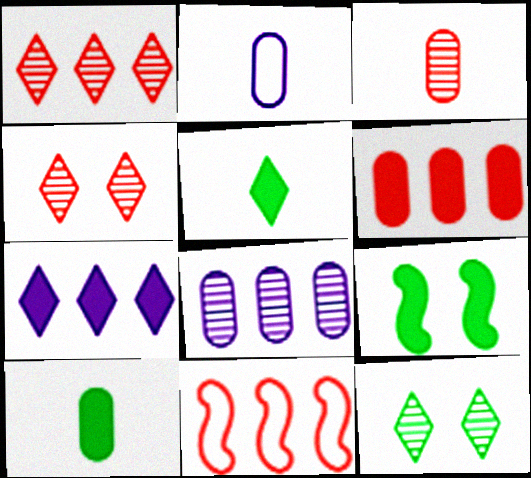[[1, 2, 9], 
[1, 6, 11], 
[2, 3, 10]]